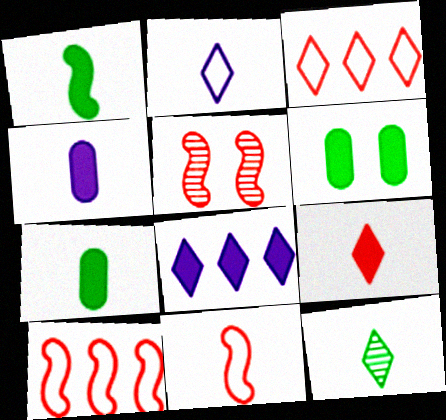[[1, 4, 9], 
[2, 9, 12], 
[4, 11, 12]]